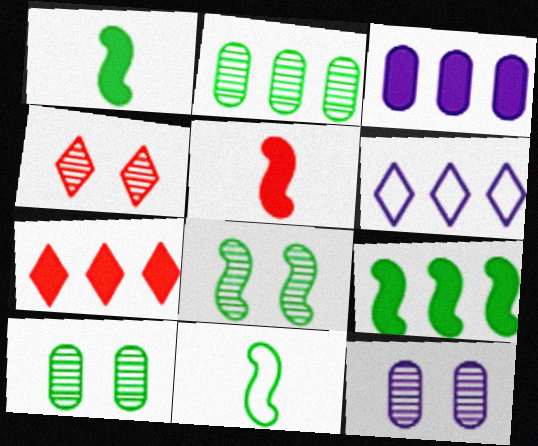[[3, 4, 11], 
[3, 7, 9], 
[4, 8, 12], 
[5, 6, 10], 
[7, 11, 12], 
[8, 9, 11]]